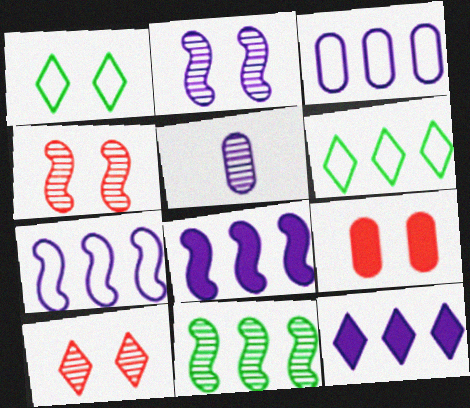[[1, 2, 9], 
[5, 10, 11]]